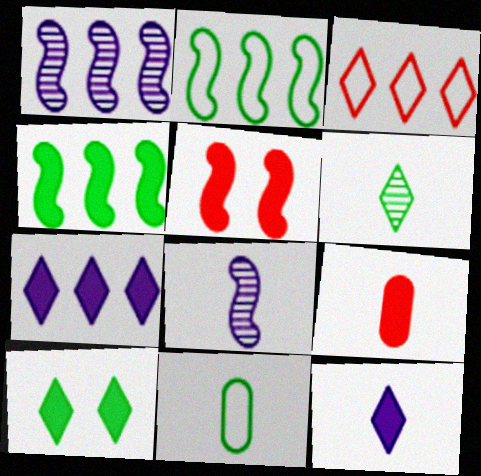[[2, 5, 8]]